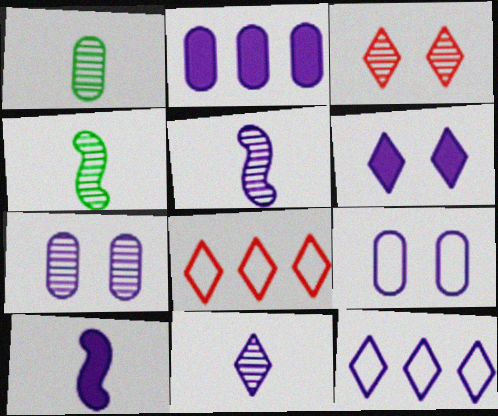[[2, 6, 10], 
[6, 11, 12], 
[7, 10, 12]]